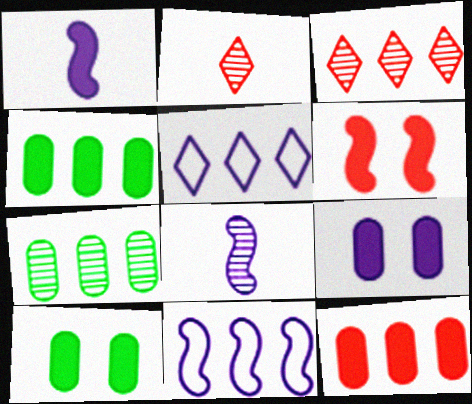[[2, 10, 11], 
[3, 4, 11], 
[5, 8, 9]]